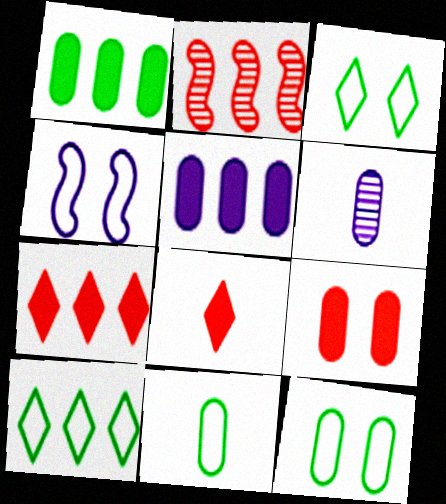[[2, 5, 10]]